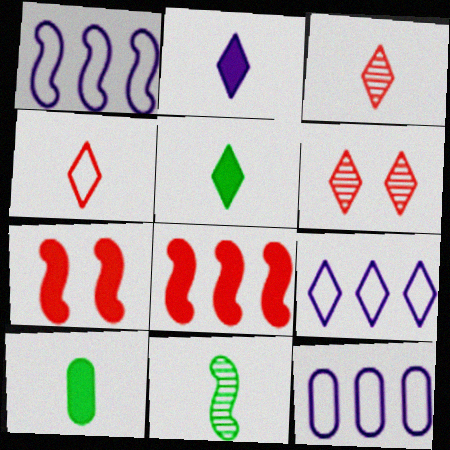[[1, 6, 10], 
[1, 7, 11], 
[1, 9, 12], 
[5, 6, 9]]